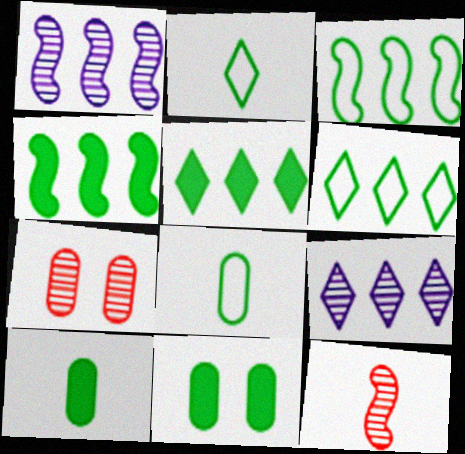[]